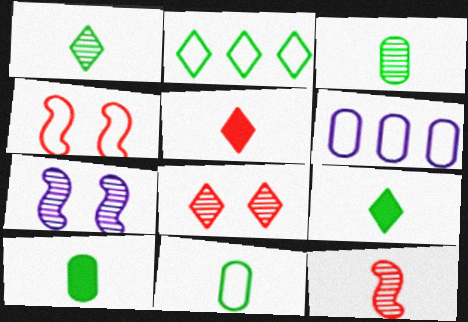[[3, 10, 11]]